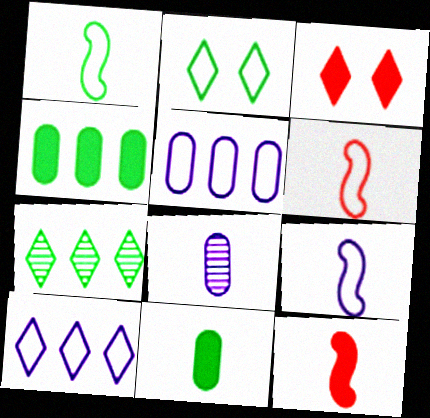[[1, 6, 9], 
[2, 5, 6]]